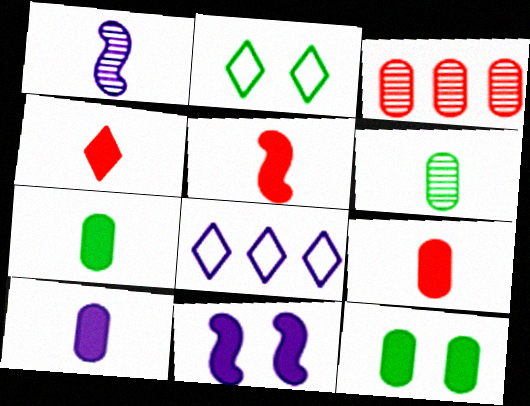[[4, 5, 9], 
[7, 9, 10]]